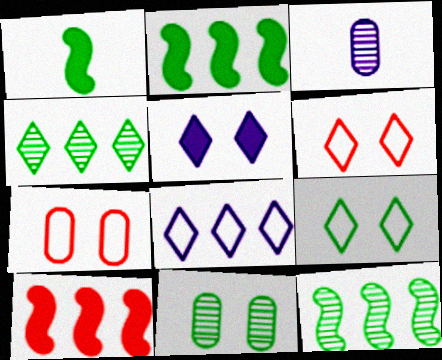[[2, 3, 6], 
[3, 9, 10]]